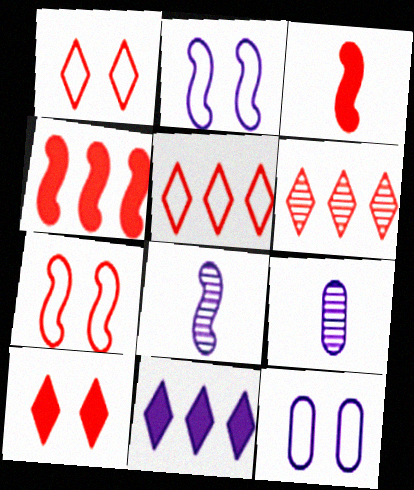[[2, 9, 11], 
[8, 11, 12]]